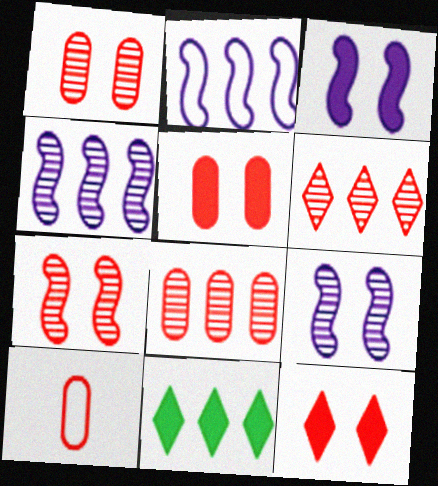[[2, 8, 11], 
[5, 8, 10], 
[9, 10, 11]]